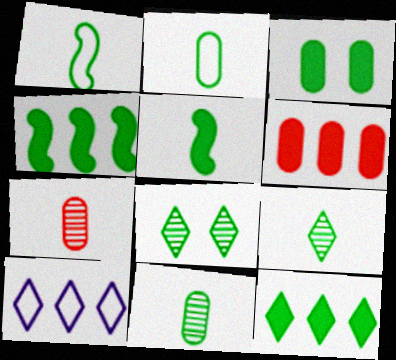[[2, 4, 8], 
[2, 5, 9], 
[3, 5, 12]]